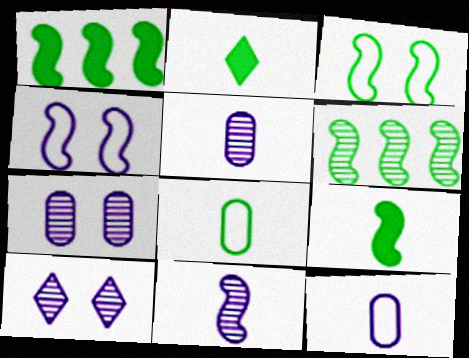[[3, 6, 9]]